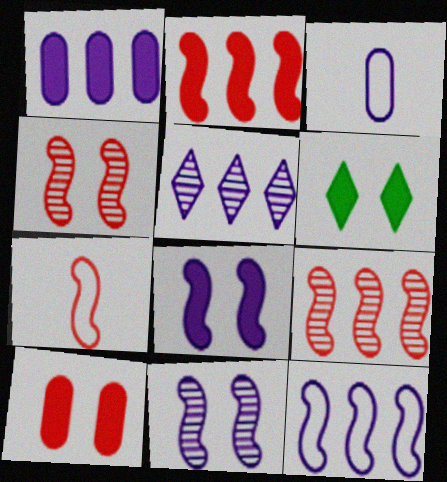[[1, 5, 12], 
[2, 4, 7], 
[3, 5, 8], 
[3, 6, 9], 
[6, 8, 10]]